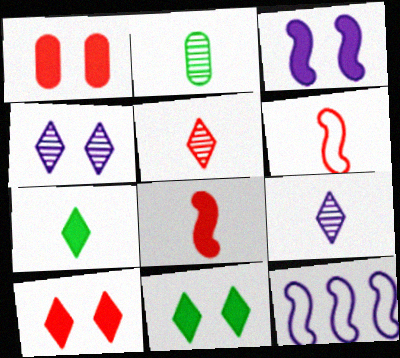[[1, 3, 11], 
[2, 10, 12]]